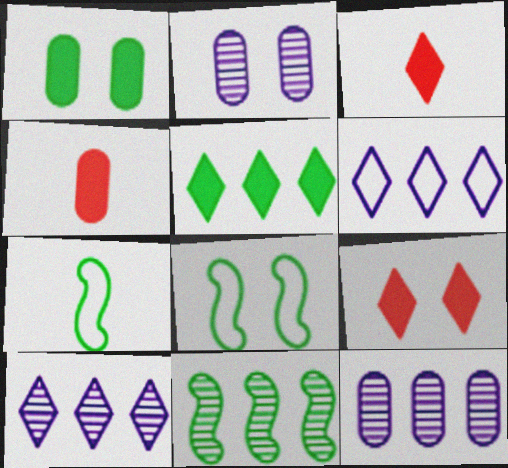[[2, 8, 9], 
[3, 8, 12], 
[4, 8, 10], 
[7, 9, 12]]